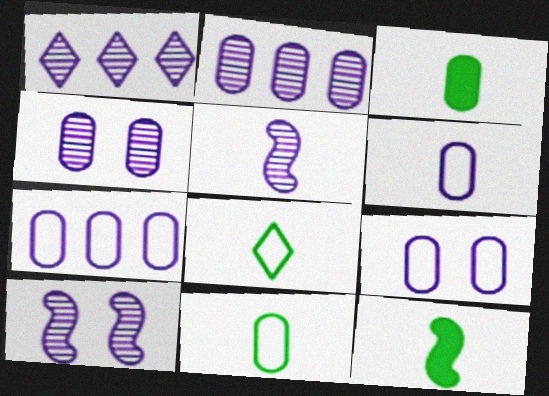[[1, 4, 5], 
[6, 7, 9]]